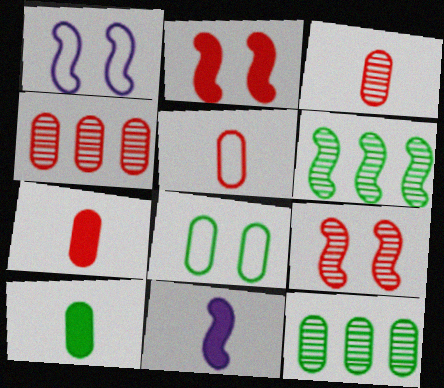[[3, 5, 7], 
[8, 10, 12]]